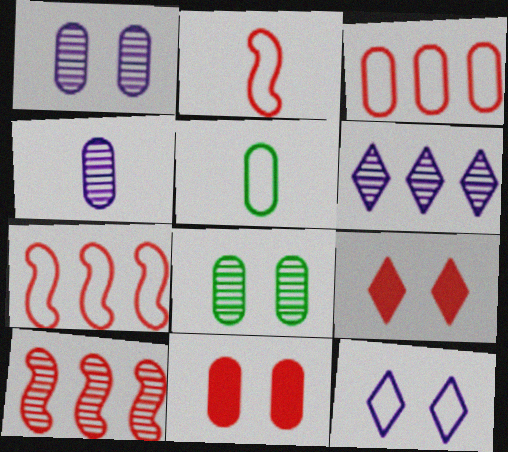[[5, 7, 12]]